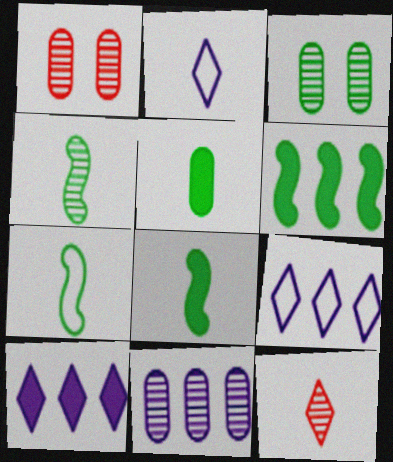[[1, 2, 6], 
[1, 7, 10], 
[1, 8, 9], 
[4, 7, 8]]